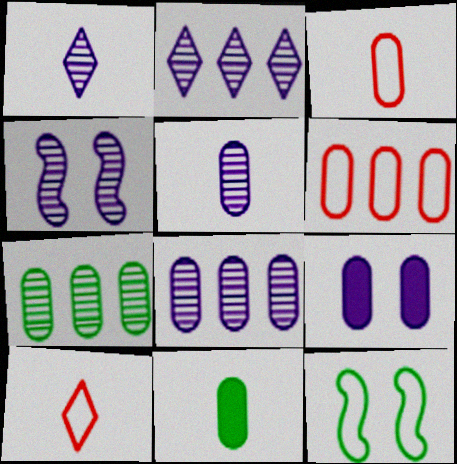[[1, 4, 8], 
[2, 4, 5], 
[3, 5, 11], 
[3, 7, 9]]